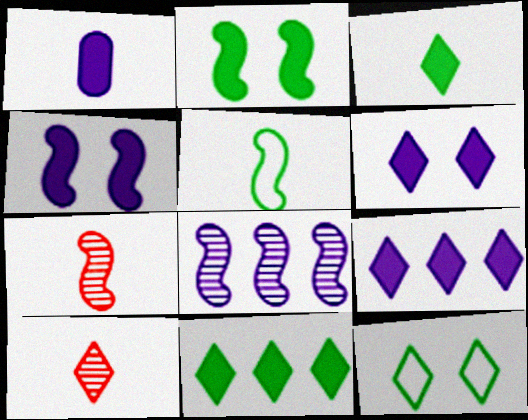[[1, 4, 9], 
[1, 5, 10], 
[9, 10, 12]]